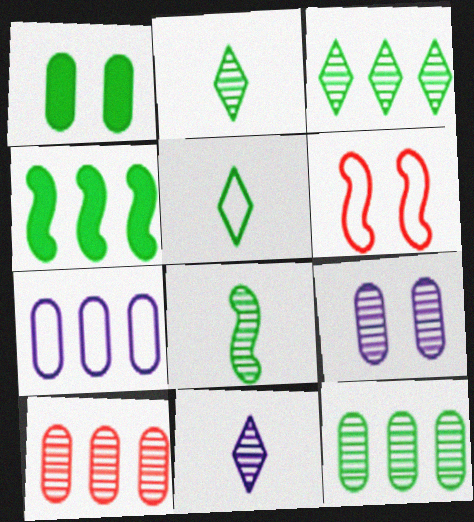[[5, 6, 7]]